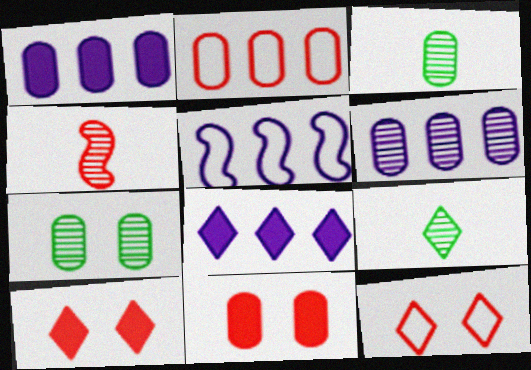[[2, 4, 10], 
[3, 5, 10], 
[5, 6, 8], 
[5, 9, 11], 
[8, 9, 12]]